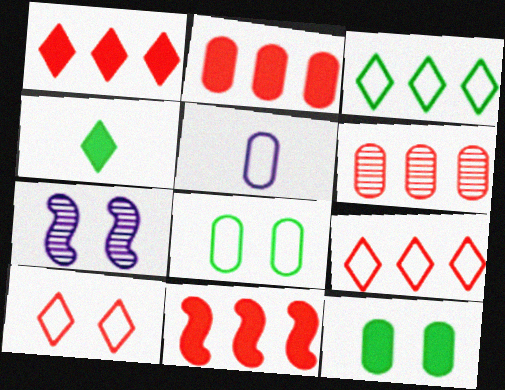[[1, 2, 11], 
[5, 6, 12], 
[6, 9, 11], 
[7, 10, 12]]